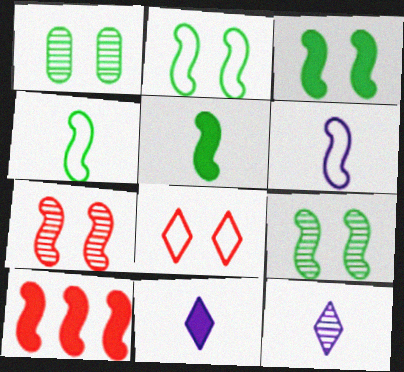[[2, 3, 9], 
[6, 9, 10]]